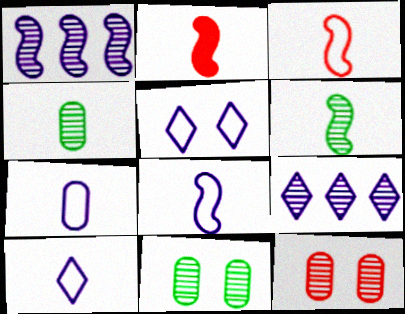[[2, 4, 10], 
[2, 6, 8], 
[6, 9, 12], 
[7, 8, 10]]